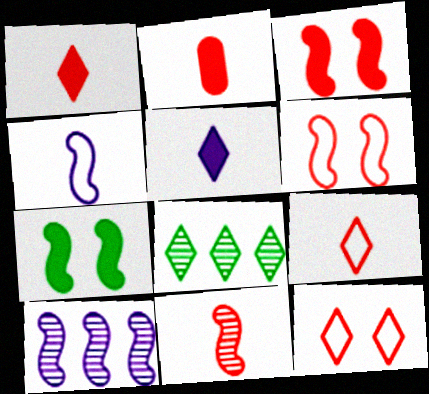[[2, 9, 11], 
[5, 8, 12]]